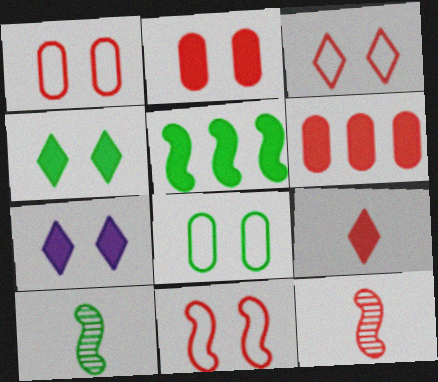[[1, 3, 11], 
[3, 6, 12]]